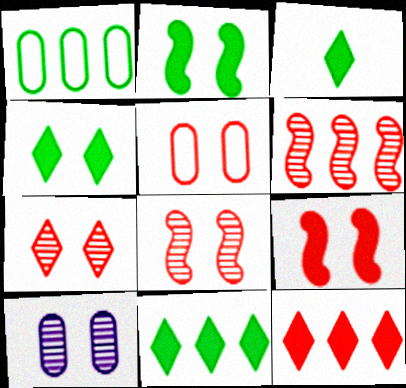[[3, 4, 11], 
[5, 7, 9]]